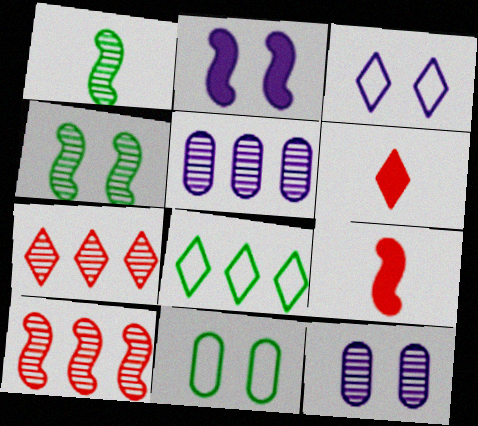[[1, 7, 12], 
[2, 3, 12], 
[8, 9, 12]]